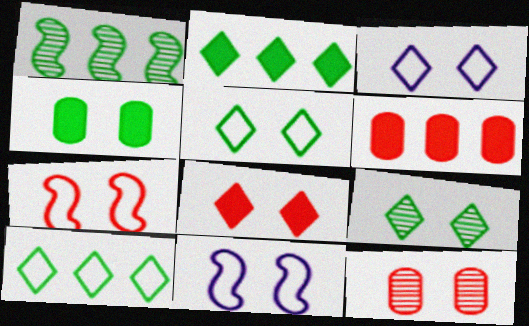[[3, 8, 9], 
[7, 8, 12]]